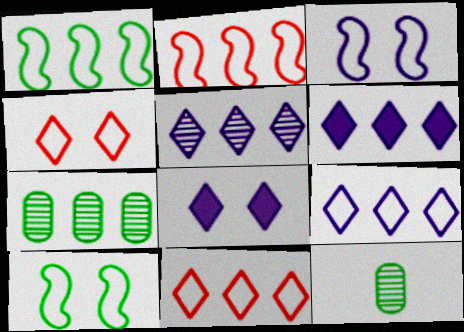[[2, 6, 7], 
[2, 8, 12], 
[5, 6, 9]]